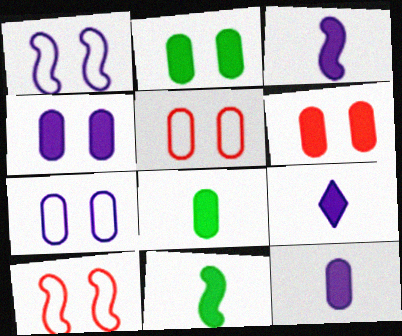[[2, 4, 6], 
[3, 9, 12]]